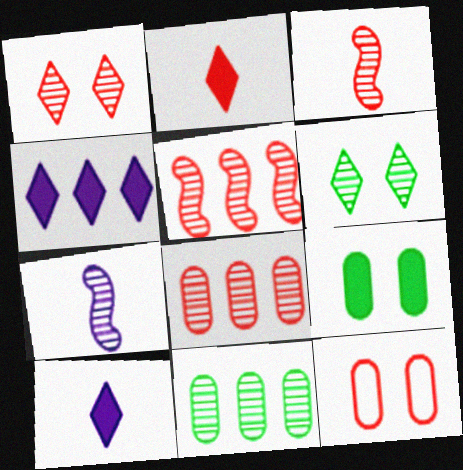[[1, 3, 8], 
[1, 7, 11], 
[2, 5, 12], 
[6, 7, 8]]